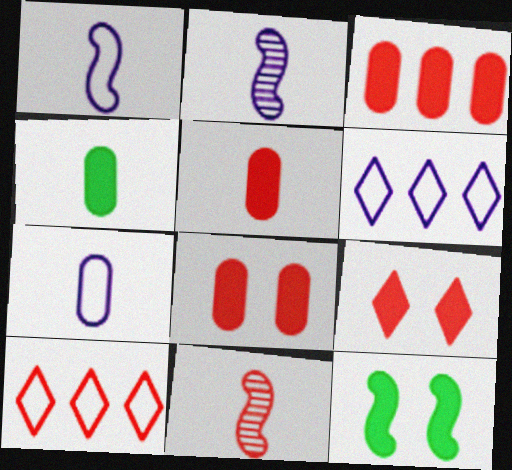[[3, 5, 8], 
[8, 10, 11]]